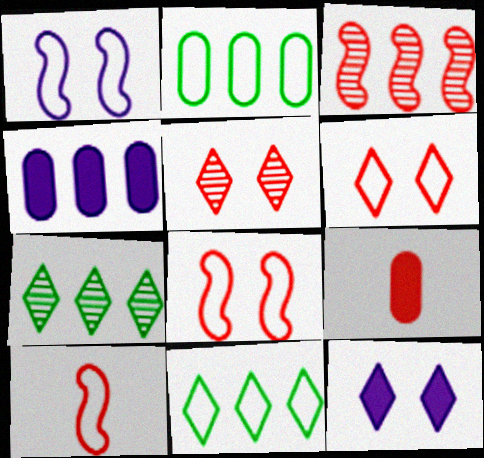[[1, 7, 9], 
[3, 4, 11], 
[3, 6, 9]]